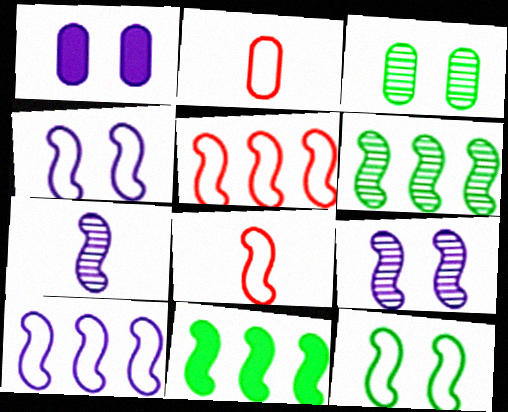[[8, 9, 11], 
[8, 10, 12]]